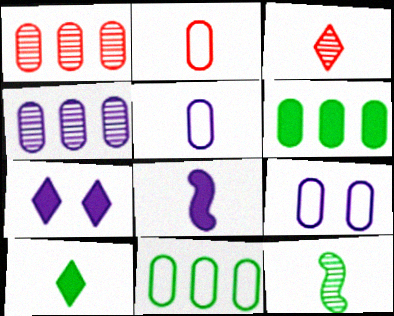[[2, 9, 11]]